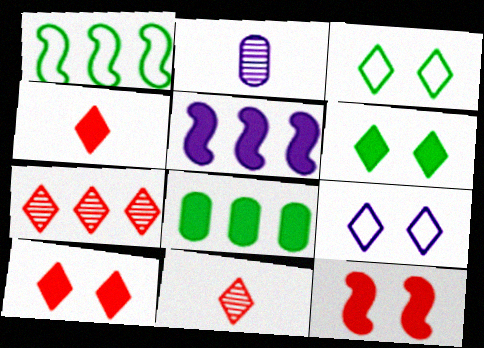[[1, 2, 10], 
[2, 5, 9]]